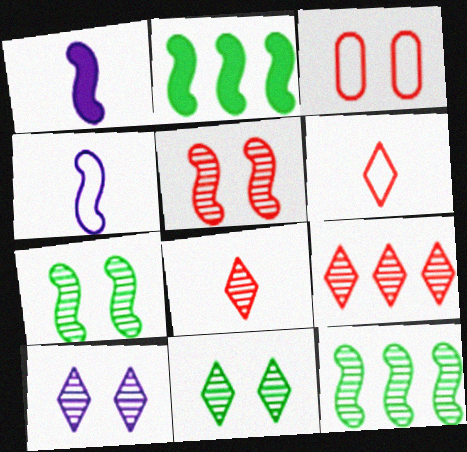[[2, 4, 5]]